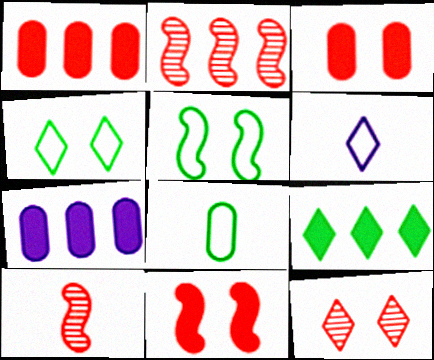[[4, 7, 10], 
[6, 9, 12]]